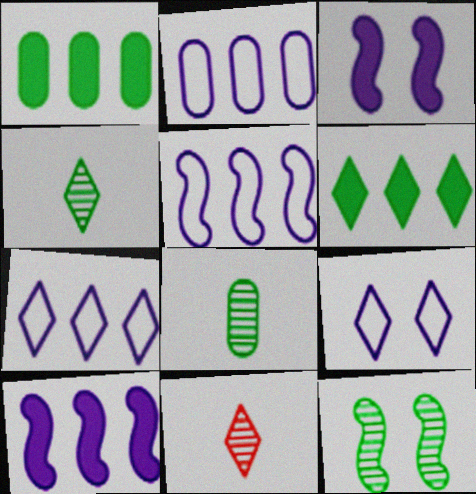[[2, 5, 7], 
[6, 9, 11]]